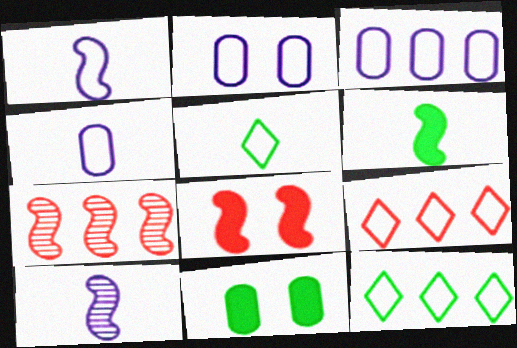[[2, 3, 4], 
[9, 10, 11]]